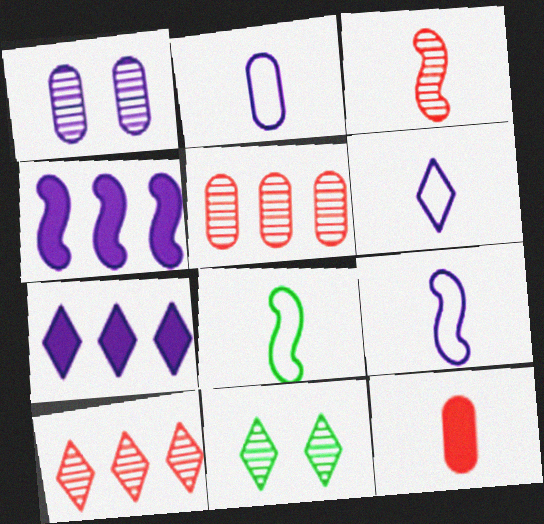[[1, 4, 6], 
[1, 7, 9], 
[2, 6, 9]]